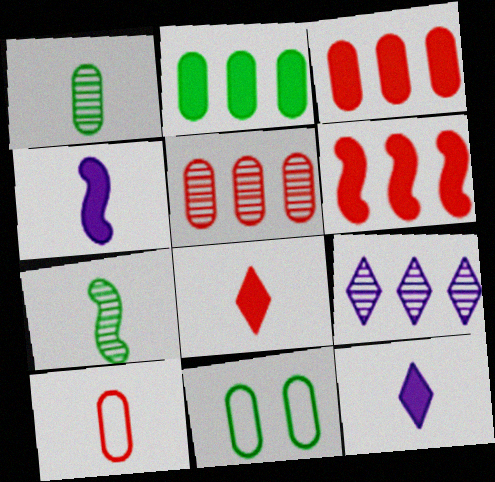[[1, 2, 11], 
[7, 10, 12]]